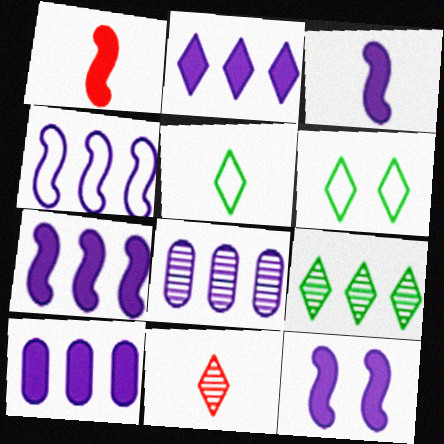[[1, 6, 8], 
[2, 4, 8], 
[2, 6, 11], 
[2, 7, 10], 
[3, 7, 12]]